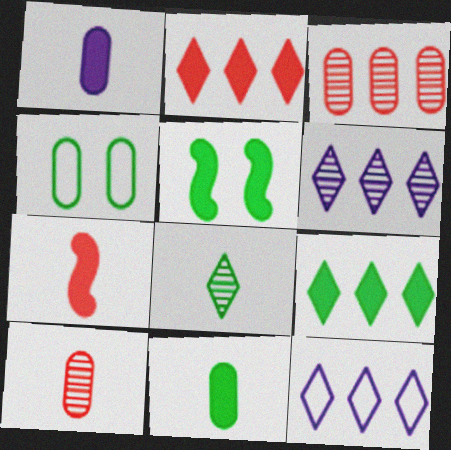[[1, 2, 5], 
[1, 3, 4], 
[4, 6, 7], 
[5, 9, 11], 
[5, 10, 12]]